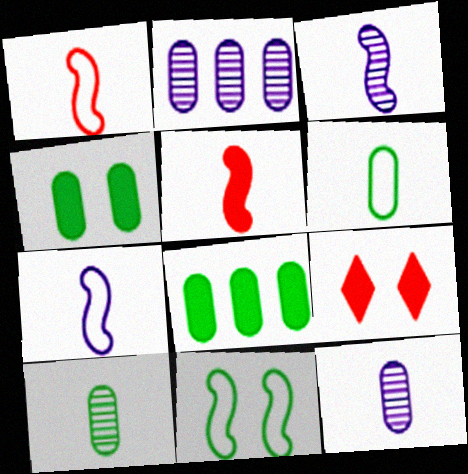[]